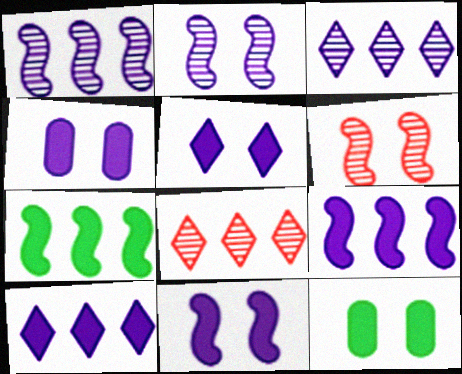[[4, 5, 11]]